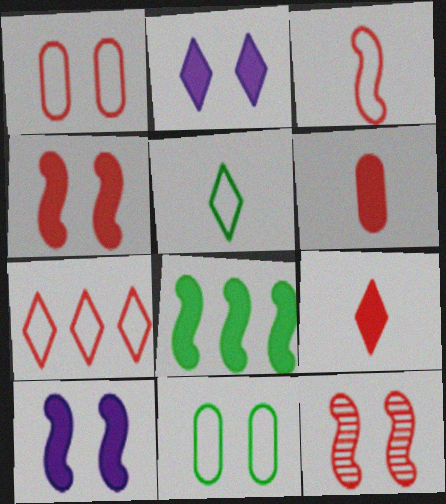[[1, 3, 7], 
[2, 6, 8], 
[2, 11, 12], 
[6, 7, 12]]